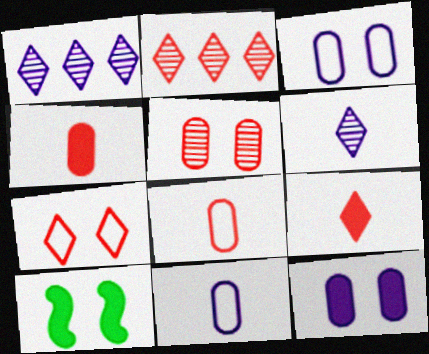[[1, 8, 10], 
[2, 7, 9], 
[2, 10, 11]]